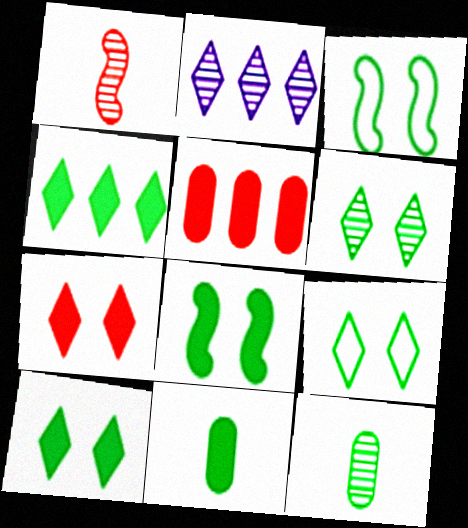[[3, 4, 12], 
[4, 8, 11], 
[6, 9, 10]]